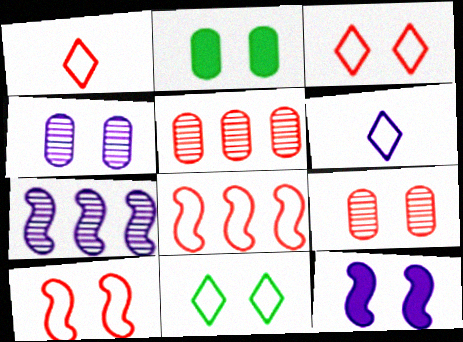[[1, 2, 7], 
[9, 11, 12]]